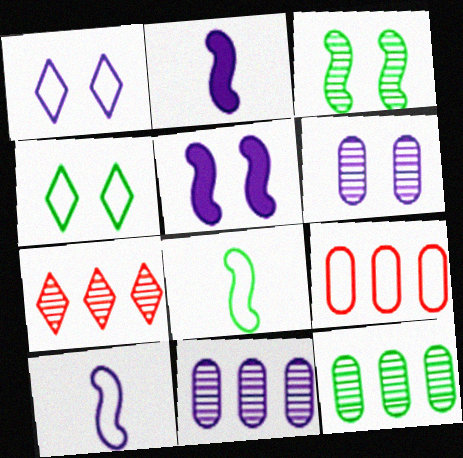[[1, 2, 11], 
[1, 5, 6], 
[1, 8, 9], 
[4, 9, 10]]